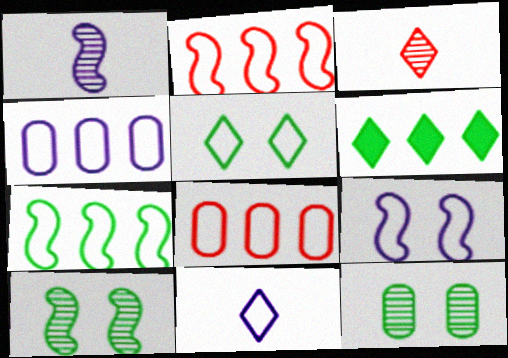[[4, 9, 11]]